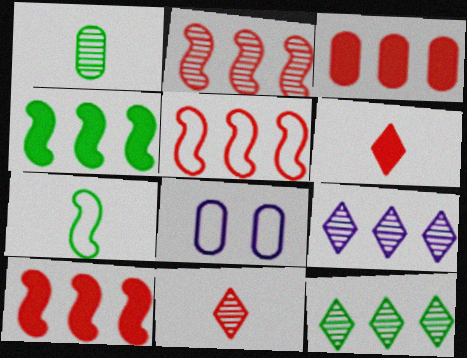[[1, 3, 8], 
[2, 5, 10], 
[4, 8, 11]]